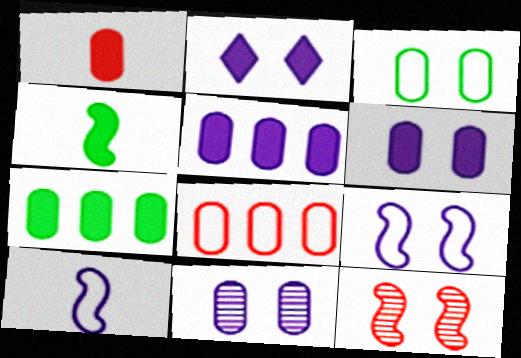[[1, 6, 7], 
[2, 3, 12], 
[2, 9, 11]]